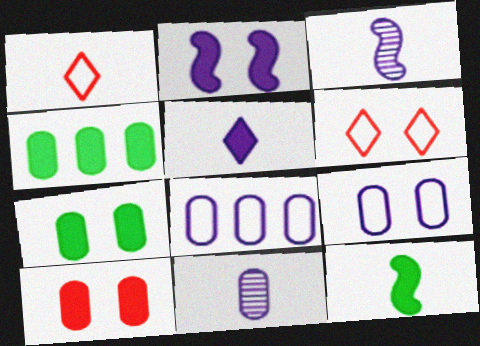[[1, 11, 12], 
[3, 4, 6]]